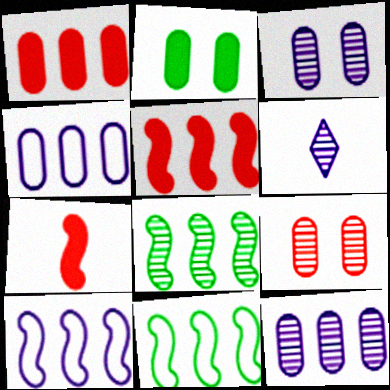[[5, 8, 10], 
[6, 8, 9]]